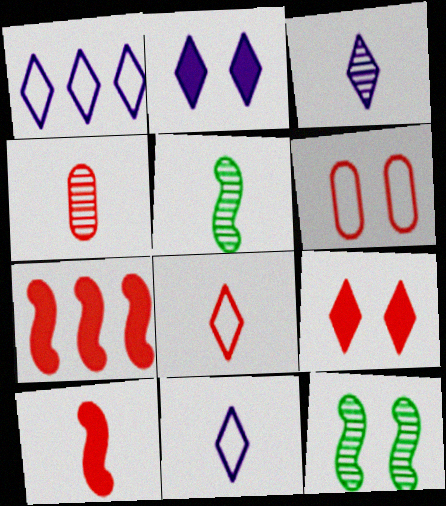[[1, 2, 3], 
[2, 6, 12], 
[3, 4, 5], 
[4, 8, 10]]